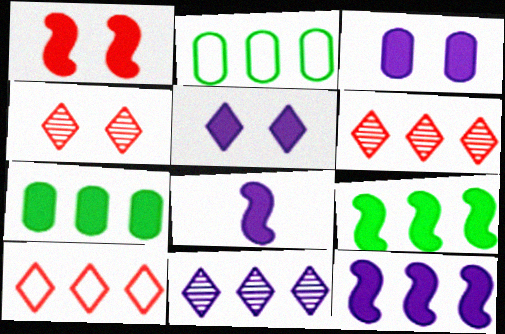[[1, 8, 9], 
[2, 4, 8], 
[2, 6, 12]]